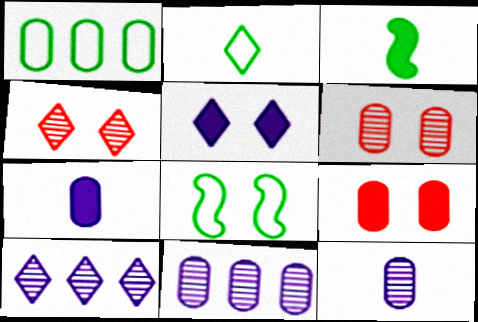[[1, 2, 8], 
[1, 6, 7], 
[1, 9, 12], 
[5, 6, 8]]